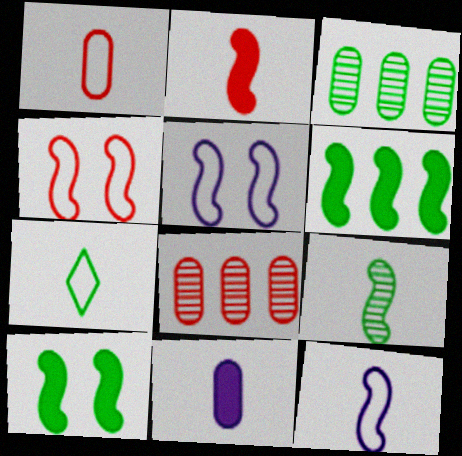[[1, 7, 12], 
[2, 9, 12], 
[3, 7, 10]]